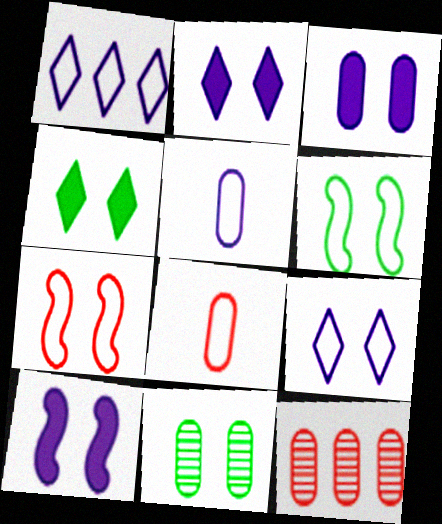[[1, 6, 8], 
[2, 3, 10], 
[2, 7, 11], 
[4, 6, 11]]